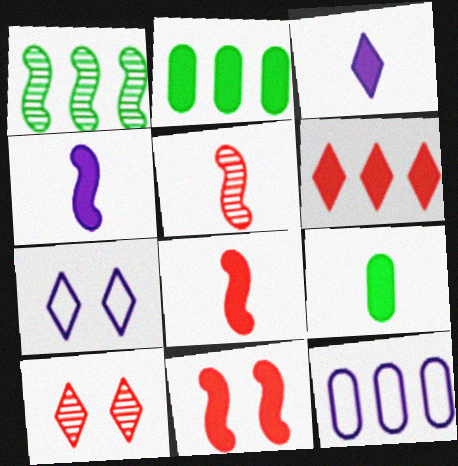[[1, 6, 12], 
[2, 3, 11], 
[2, 5, 7], 
[3, 8, 9]]